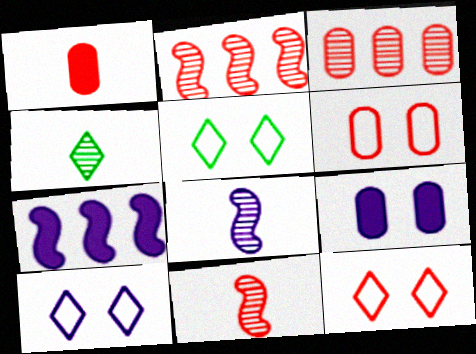[[1, 2, 12], 
[1, 3, 6], 
[4, 6, 7], 
[5, 10, 12]]